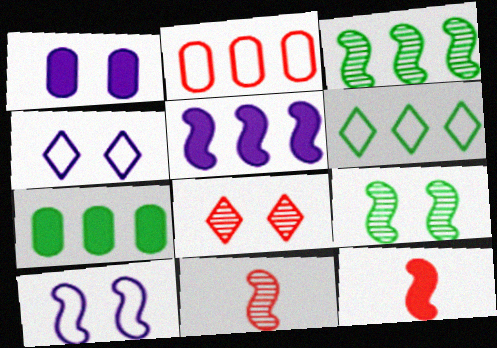[[1, 6, 11], 
[2, 8, 12], 
[3, 6, 7], 
[3, 10, 12], 
[4, 7, 11]]